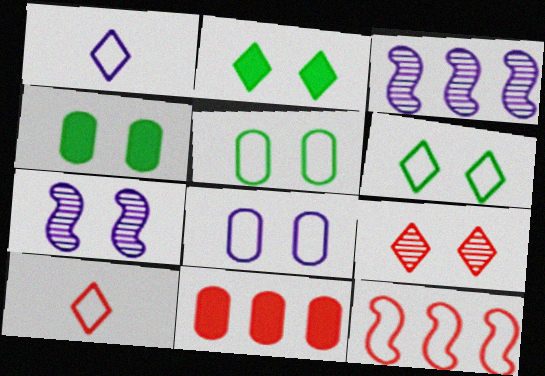[[1, 5, 12], 
[3, 4, 10]]